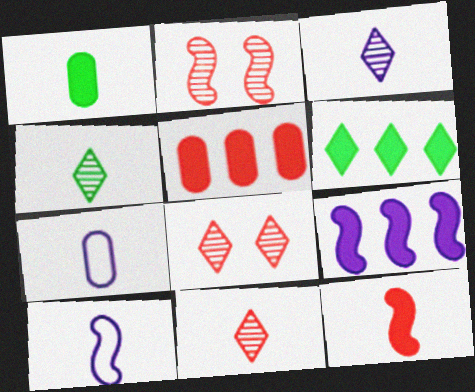[[1, 10, 11], 
[2, 6, 7], 
[3, 4, 11], 
[4, 7, 12], 
[5, 6, 9]]